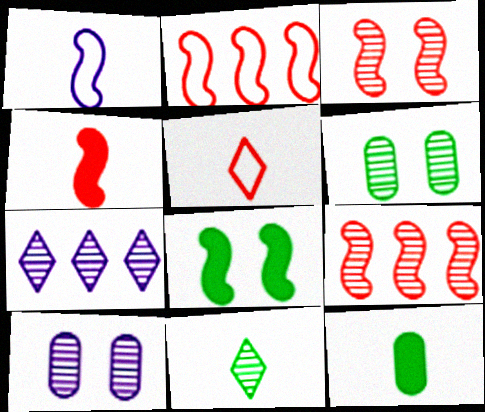[[1, 8, 9], 
[2, 3, 4], 
[9, 10, 11]]